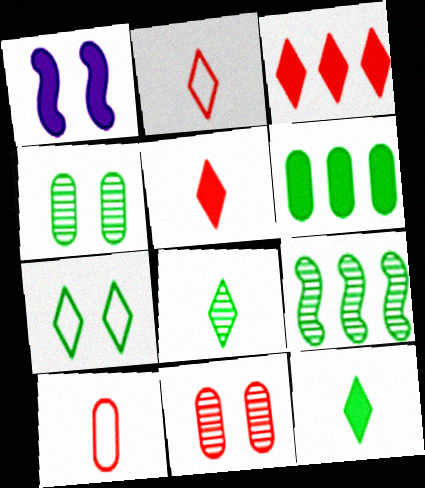[[1, 5, 6], 
[1, 7, 11], 
[4, 8, 9]]